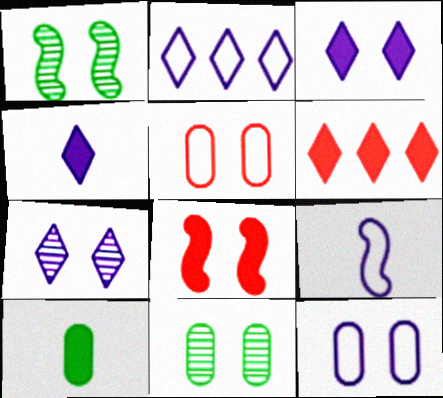[[1, 3, 5], 
[2, 4, 7], 
[2, 9, 12], 
[6, 9, 11]]